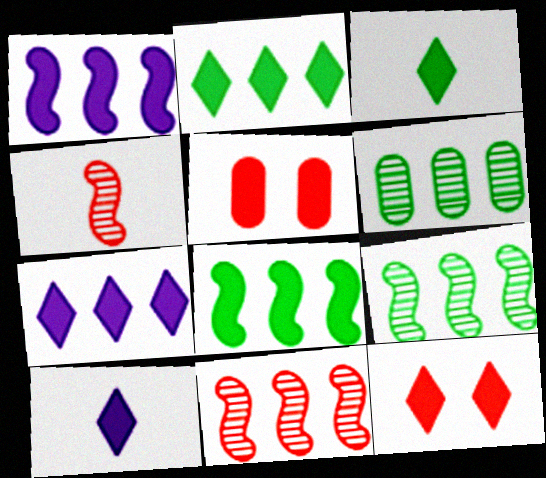[[1, 3, 5], 
[2, 10, 12], 
[3, 7, 12], 
[5, 8, 10]]